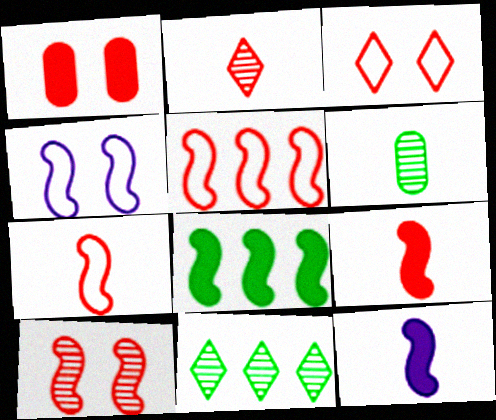[[1, 2, 5], 
[1, 3, 10], 
[5, 9, 10]]